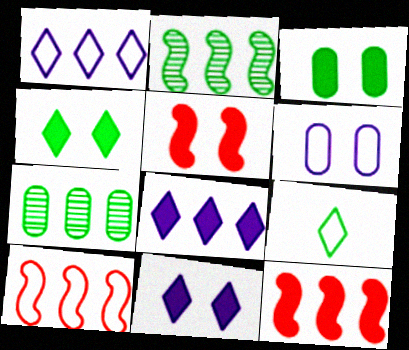[[1, 7, 12], 
[2, 3, 9], 
[3, 5, 11], 
[6, 9, 10], 
[7, 8, 10]]